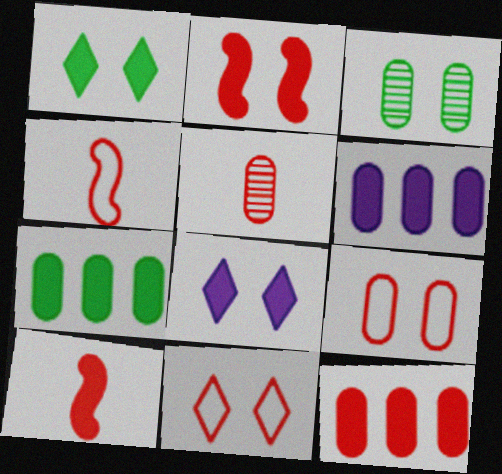[[1, 6, 10], 
[5, 9, 12], 
[6, 7, 12], 
[7, 8, 10]]